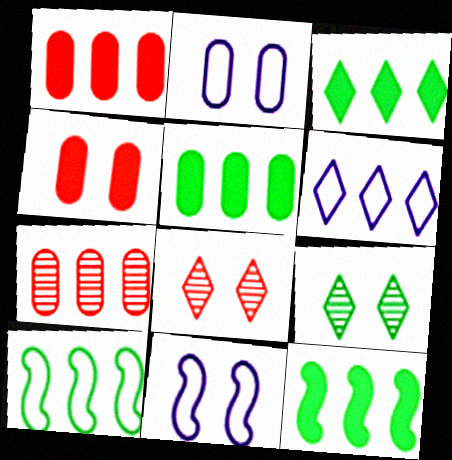[[3, 5, 12], 
[4, 9, 11], 
[6, 7, 12]]